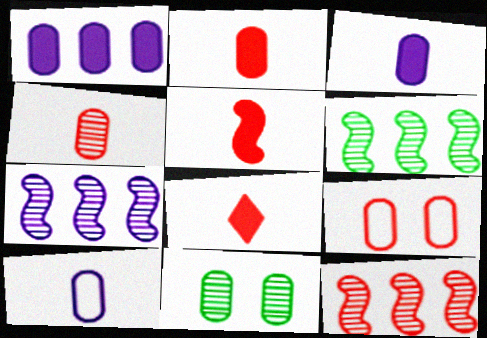[[2, 5, 8], 
[6, 7, 12], 
[8, 9, 12]]